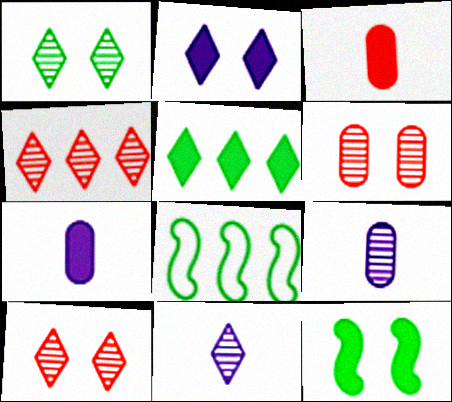[[1, 4, 11], 
[7, 8, 10]]